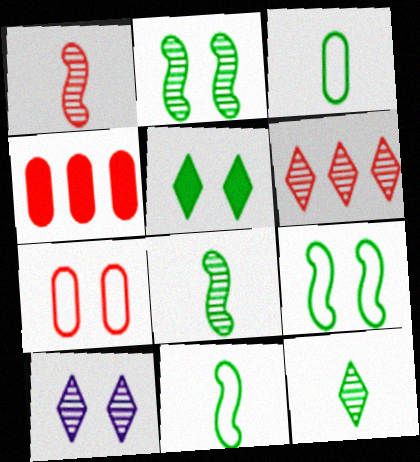[[4, 10, 11], 
[6, 10, 12]]